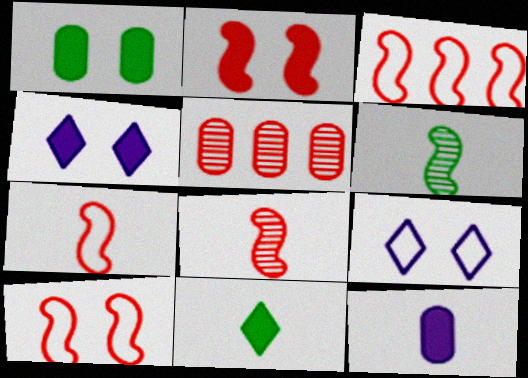[[1, 2, 4], 
[2, 3, 8], 
[3, 7, 10]]